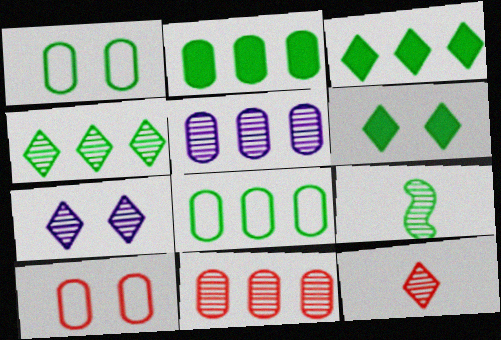[[1, 3, 9], 
[4, 7, 12], 
[6, 8, 9], 
[7, 9, 11]]